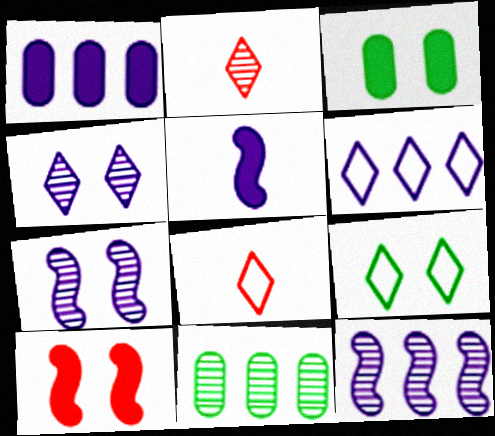[[1, 6, 12], 
[2, 7, 11], 
[3, 8, 12], 
[6, 8, 9]]